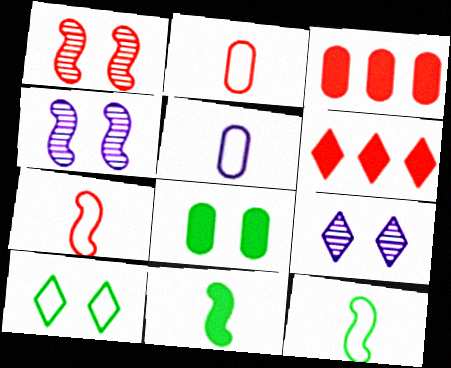[[1, 2, 6], 
[3, 9, 12]]